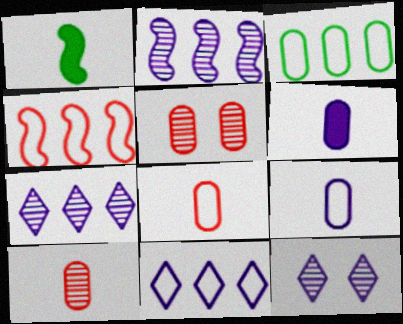[[1, 5, 11], 
[3, 4, 11], 
[3, 5, 6]]